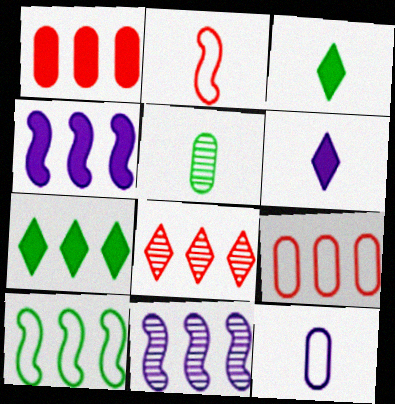[[1, 4, 7], 
[2, 5, 6], 
[7, 9, 11]]